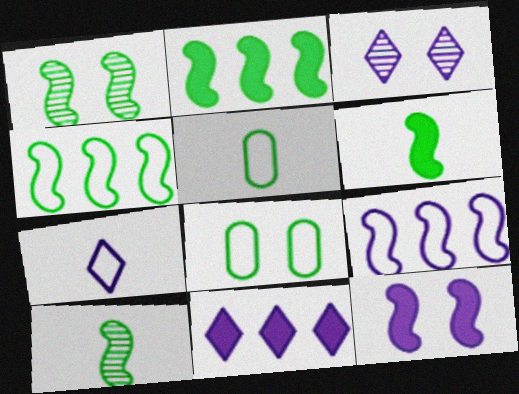[[1, 4, 6], 
[3, 7, 11]]